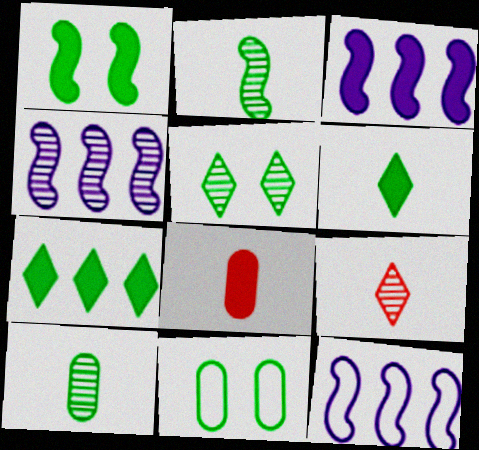[[1, 5, 11], 
[2, 7, 11], 
[3, 4, 12], 
[3, 9, 11], 
[5, 8, 12]]